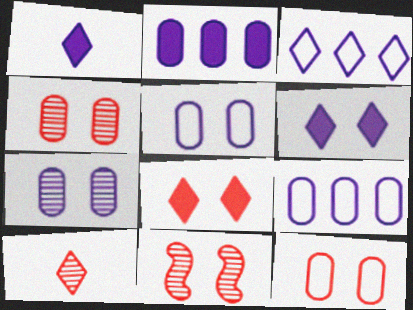[[8, 11, 12]]